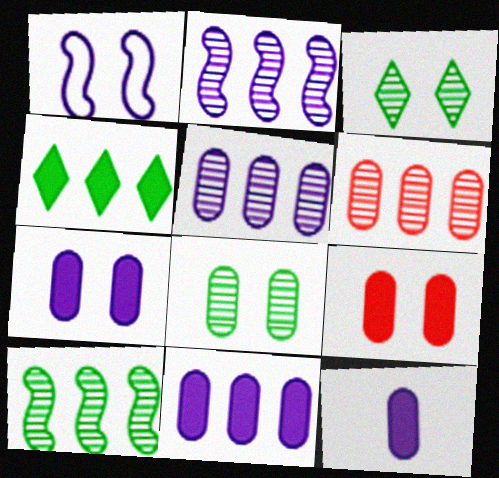[[1, 3, 9], 
[7, 11, 12]]